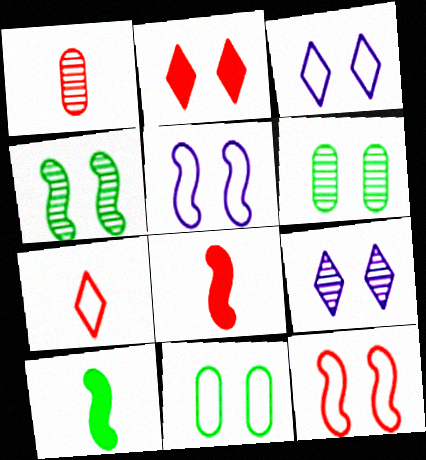[[1, 7, 8], 
[2, 5, 6], 
[3, 11, 12]]